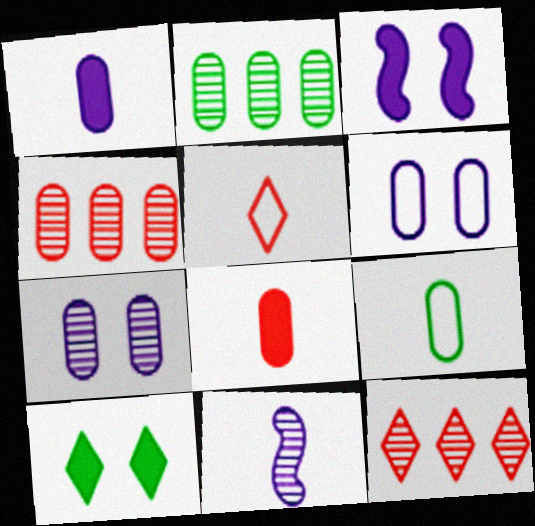[[2, 3, 5], 
[2, 6, 8], 
[3, 9, 12]]